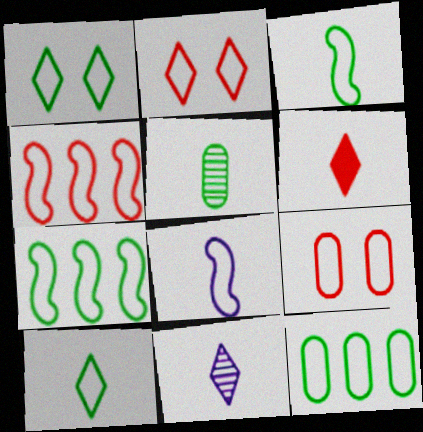[[1, 3, 12], 
[2, 8, 12], 
[5, 6, 8], 
[6, 10, 11]]